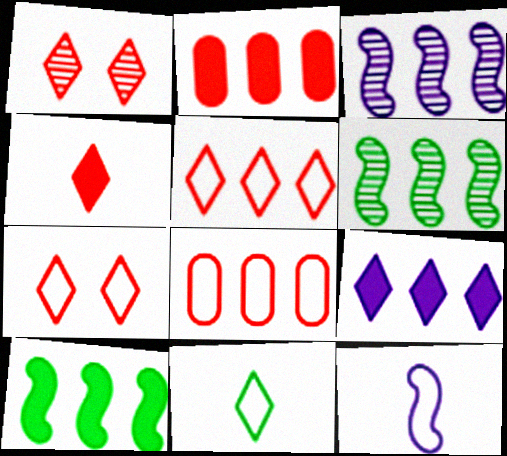[[1, 4, 5], 
[1, 9, 11], 
[2, 9, 10], 
[6, 8, 9]]